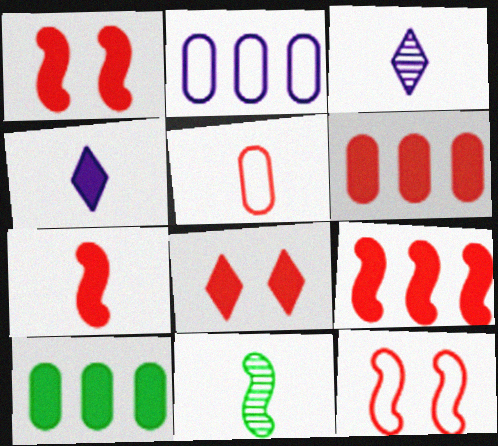[[1, 4, 10], 
[1, 7, 9], 
[2, 8, 11], 
[3, 10, 12], 
[4, 5, 11], 
[6, 7, 8]]